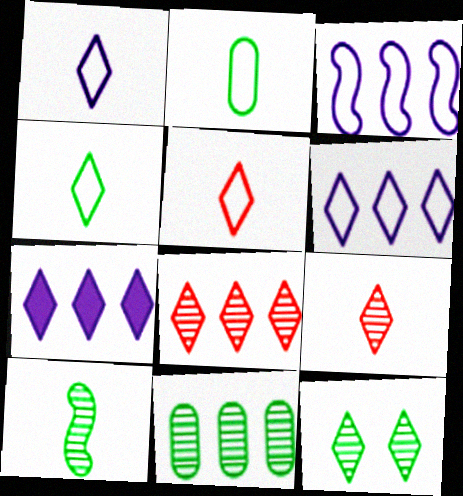[[1, 4, 5], 
[5, 7, 12], 
[10, 11, 12]]